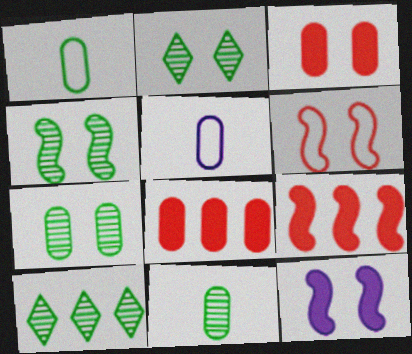[[2, 4, 7], 
[2, 5, 9], 
[4, 6, 12], 
[4, 10, 11], 
[5, 7, 8]]